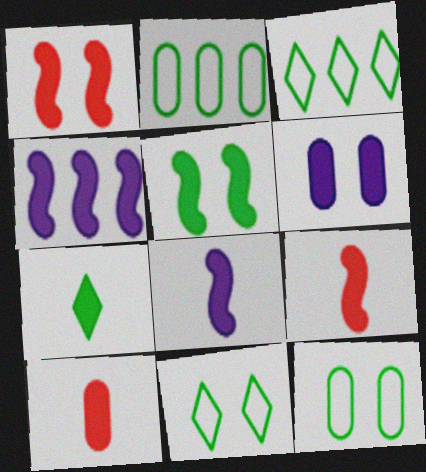[[4, 5, 9], 
[7, 8, 10]]